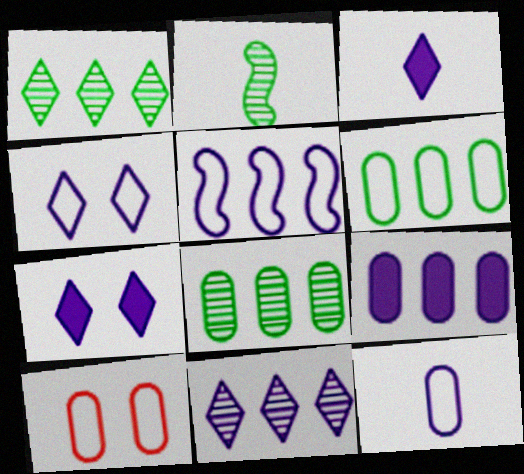[[3, 4, 11], 
[4, 5, 12], 
[5, 9, 11], 
[6, 10, 12]]